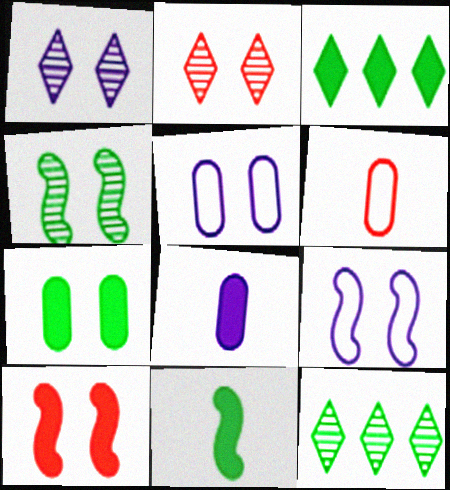[[2, 7, 9], 
[3, 7, 11], 
[3, 8, 10], 
[4, 9, 10]]